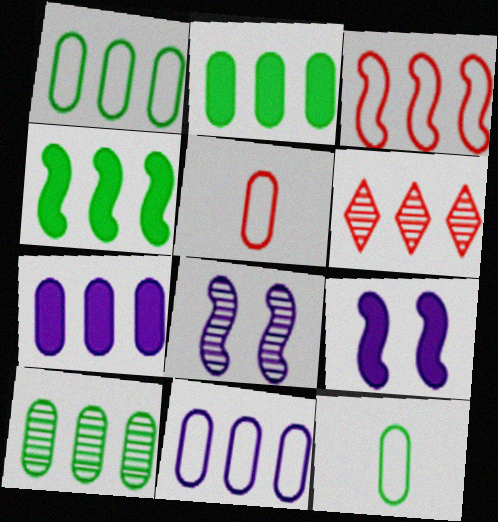[[1, 2, 10], 
[4, 6, 11], 
[6, 9, 12]]